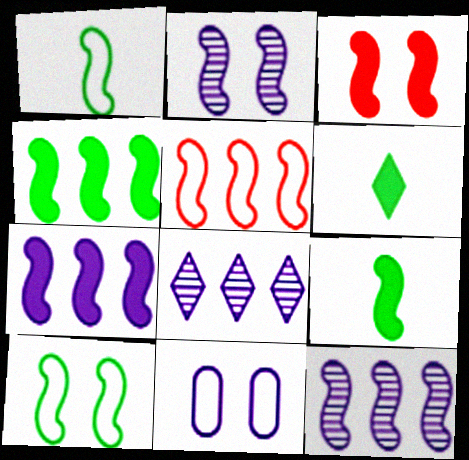[[1, 3, 12], 
[2, 3, 10], 
[2, 5, 9], 
[3, 7, 9], 
[4, 5, 12]]